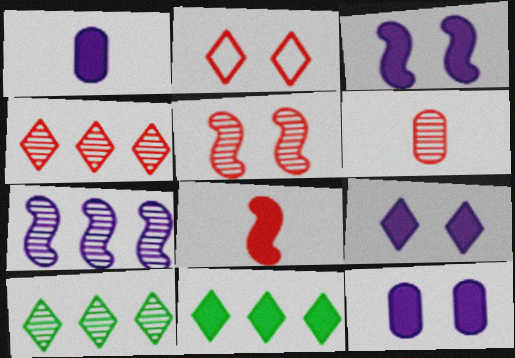[[3, 9, 12], 
[4, 5, 6], 
[8, 11, 12]]